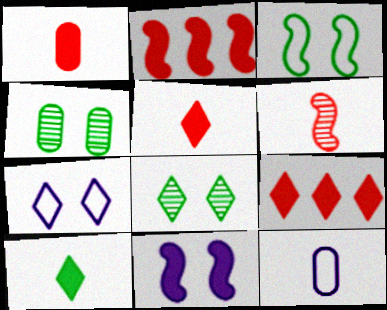[[2, 8, 12], 
[6, 10, 12]]